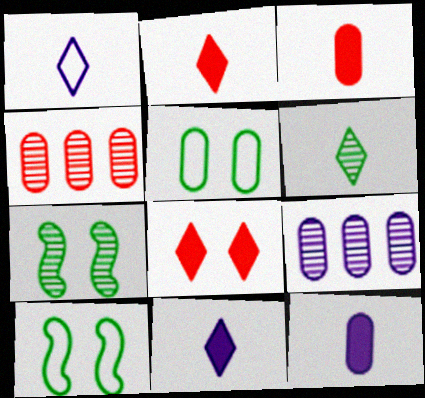[[1, 2, 6], 
[2, 9, 10], 
[3, 5, 9], 
[4, 5, 12], 
[4, 10, 11]]